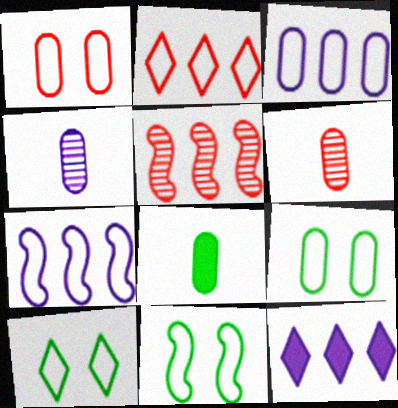[[6, 11, 12], 
[9, 10, 11]]